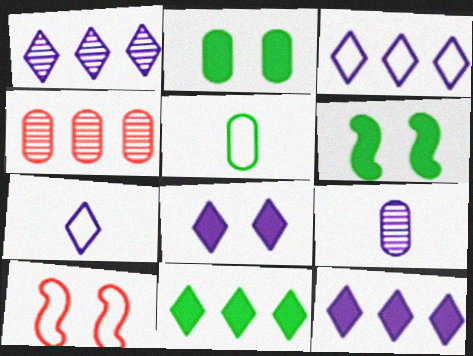[[1, 3, 12], 
[1, 7, 8], 
[3, 5, 10], 
[4, 6, 7], 
[9, 10, 11]]